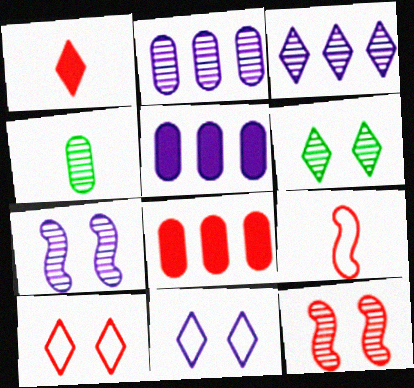[[3, 4, 12], 
[5, 6, 9]]